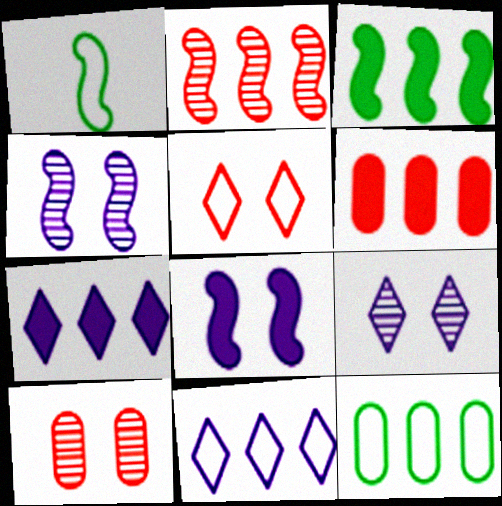[[1, 2, 8], 
[1, 6, 9], 
[1, 7, 10], 
[2, 7, 12], 
[3, 6, 7]]